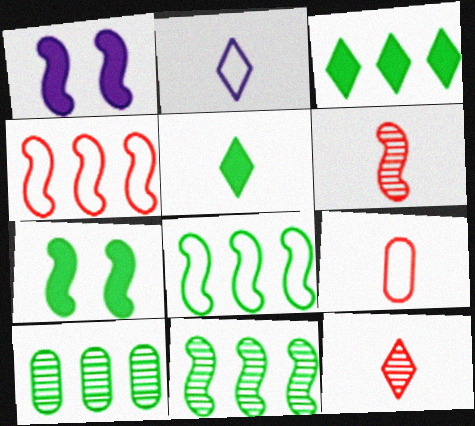[[1, 6, 8], 
[2, 5, 12], 
[3, 8, 10]]